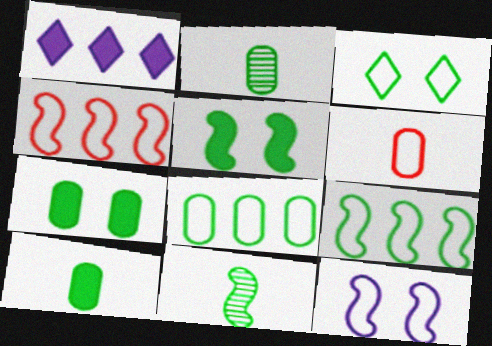[[2, 7, 8], 
[5, 9, 11]]